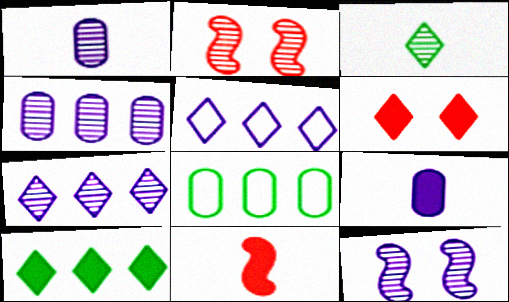[[1, 7, 12], 
[2, 3, 4], 
[3, 5, 6], 
[5, 9, 12]]